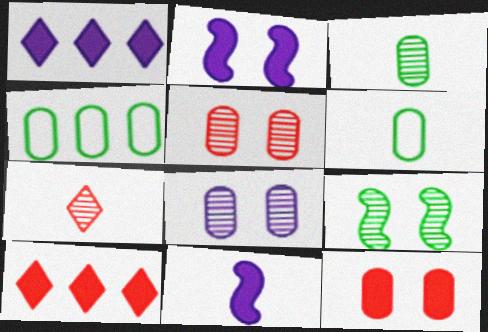[[2, 4, 7], 
[6, 7, 11]]